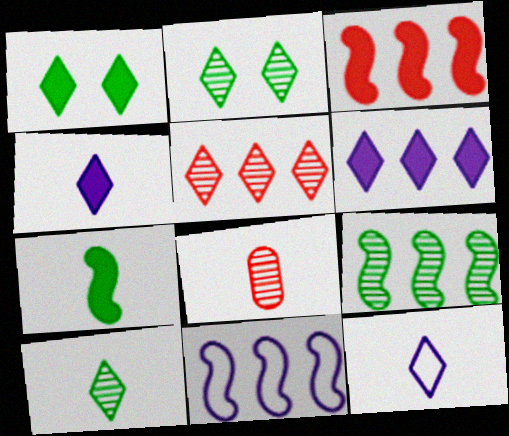[[1, 5, 12], 
[1, 8, 11], 
[3, 9, 11], 
[7, 8, 12]]